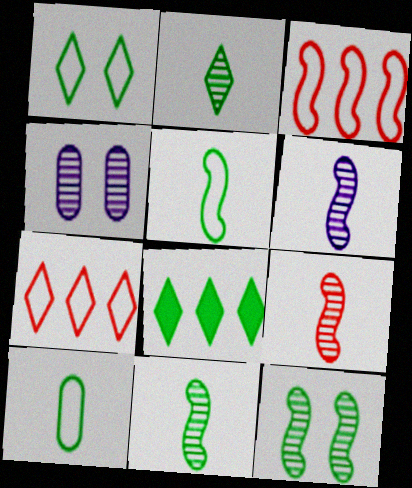[[1, 2, 8], 
[6, 9, 11], 
[8, 10, 12]]